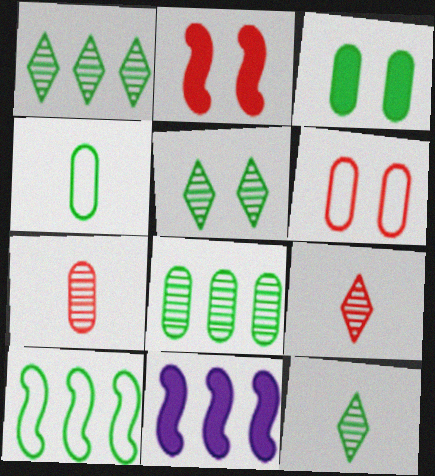[[1, 5, 12], 
[3, 4, 8], 
[3, 10, 12], 
[6, 11, 12]]